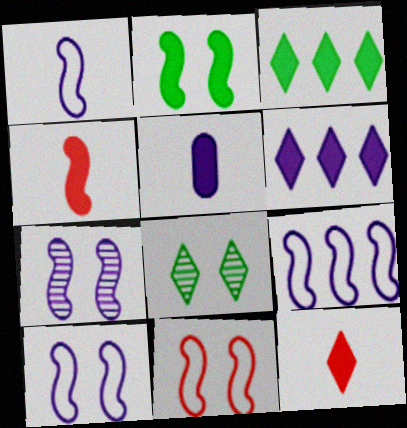[[1, 9, 10], 
[2, 7, 11]]